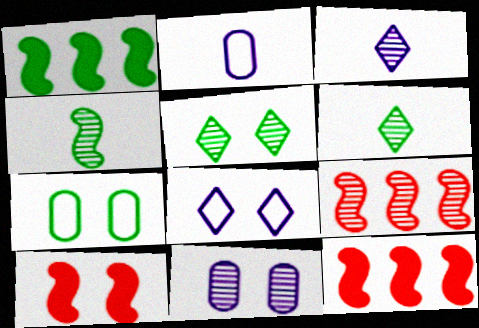[[1, 6, 7], 
[2, 5, 12], 
[3, 7, 12], 
[6, 9, 11]]